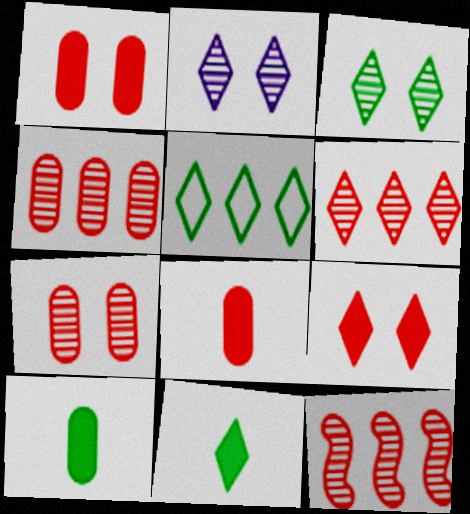[[3, 5, 11], 
[4, 6, 12]]